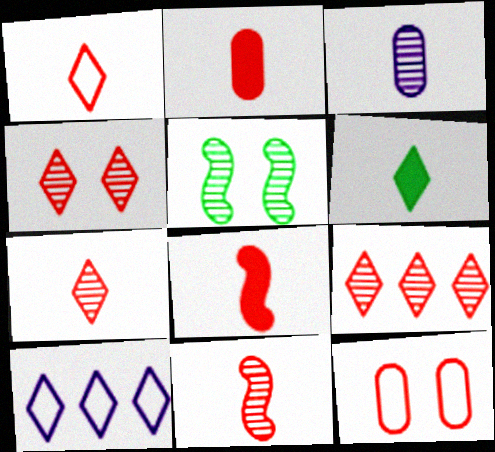[[1, 2, 11], 
[2, 5, 10], 
[3, 5, 9], 
[4, 6, 10], 
[4, 7, 9], 
[8, 9, 12]]